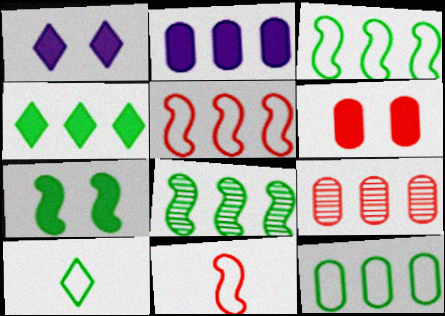[[1, 6, 7], 
[2, 9, 12], 
[4, 8, 12]]